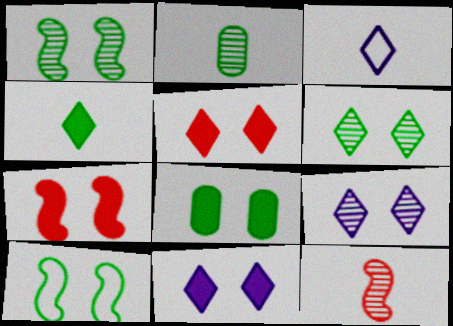[[6, 8, 10], 
[7, 8, 11]]